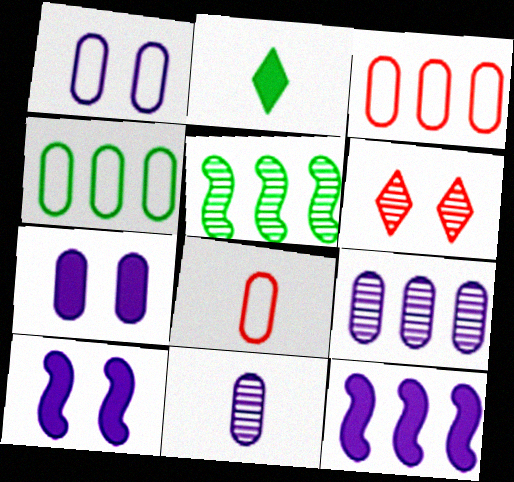[[1, 4, 8], 
[5, 6, 11]]